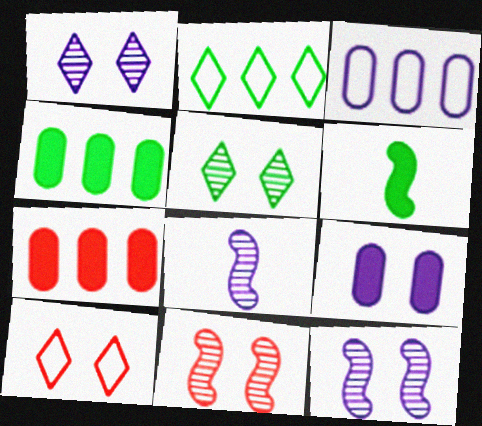[[4, 8, 10]]